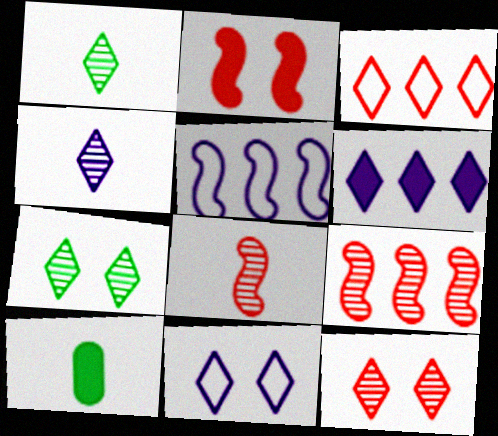[[2, 6, 10], 
[4, 6, 11], 
[5, 10, 12], 
[9, 10, 11]]